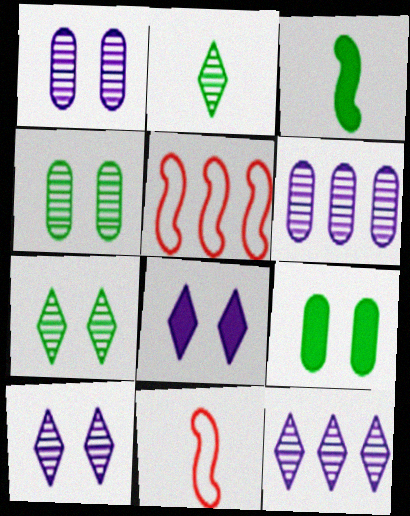[[9, 11, 12]]